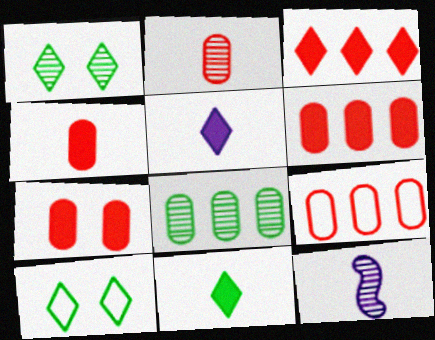[[2, 7, 9], 
[4, 6, 7], 
[6, 10, 12]]